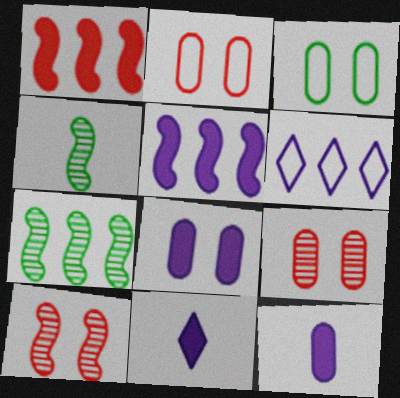[[2, 7, 11], 
[3, 8, 9], 
[5, 8, 11]]